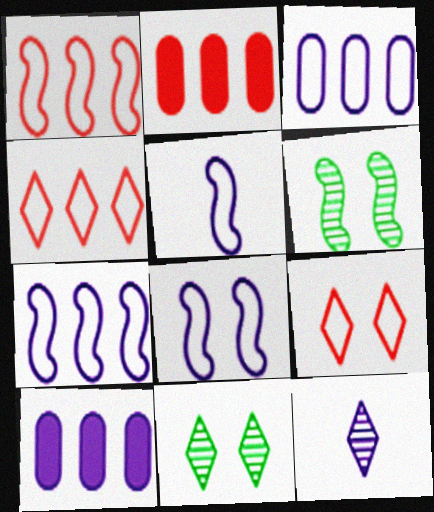[[2, 5, 11], 
[5, 7, 8], 
[8, 10, 12]]